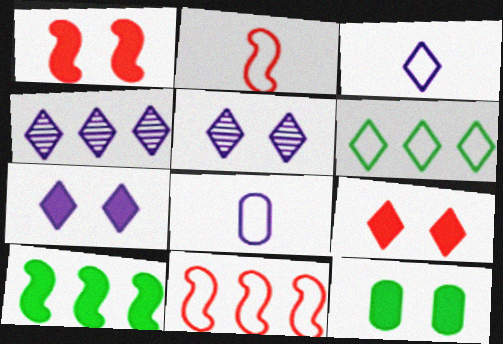[[1, 7, 12], 
[2, 4, 12], 
[3, 4, 7]]